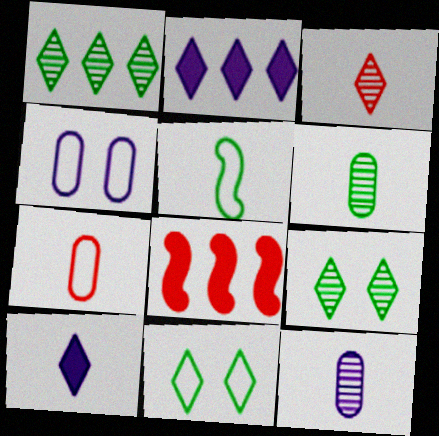[[2, 3, 11], 
[8, 11, 12]]